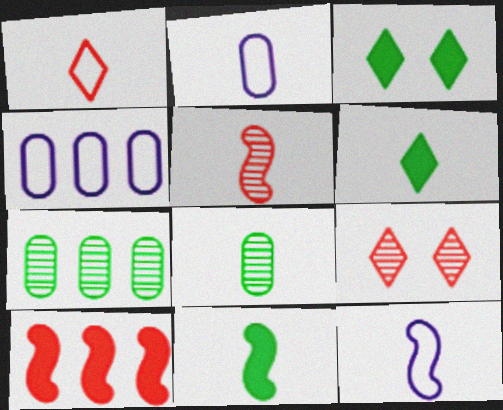[[2, 5, 6], 
[3, 4, 5], 
[4, 9, 11], 
[5, 11, 12]]